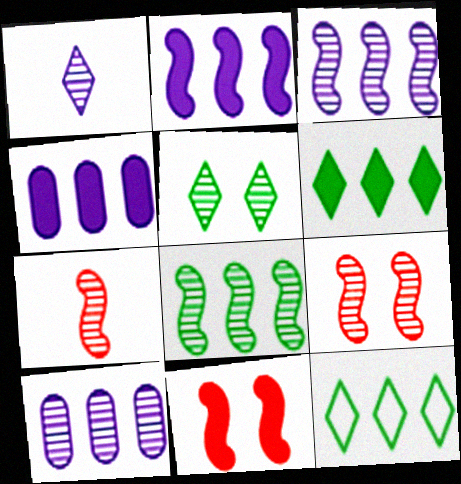[[5, 7, 10]]